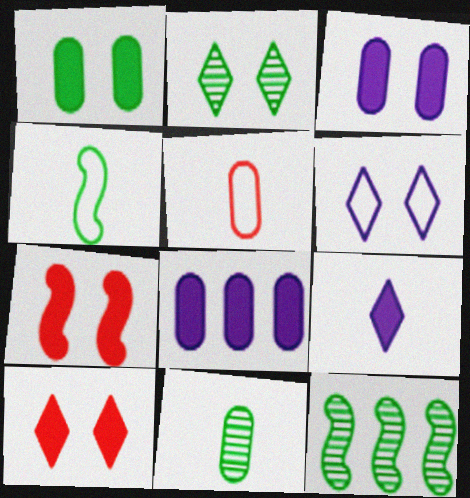[[2, 6, 10], 
[2, 11, 12]]